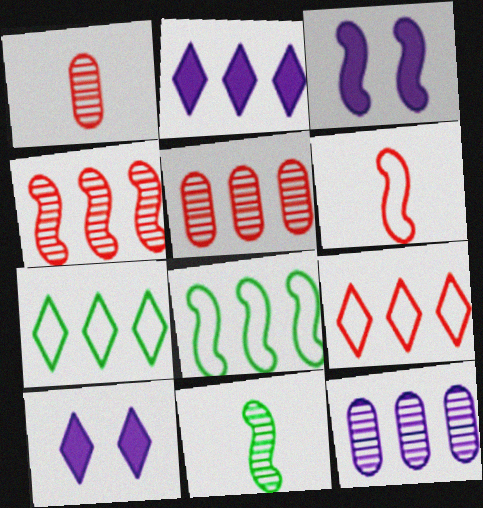[[1, 3, 7], 
[1, 8, 10], 
[2, 5, 8]]